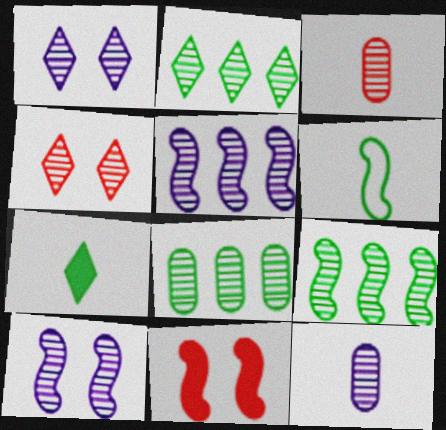[[1, 3, 9], 
[1, 5, 12], 
[2, 3, 10], 
[2, 8, 9], 
[4, 9, 12], 
[5, 6, 11]]